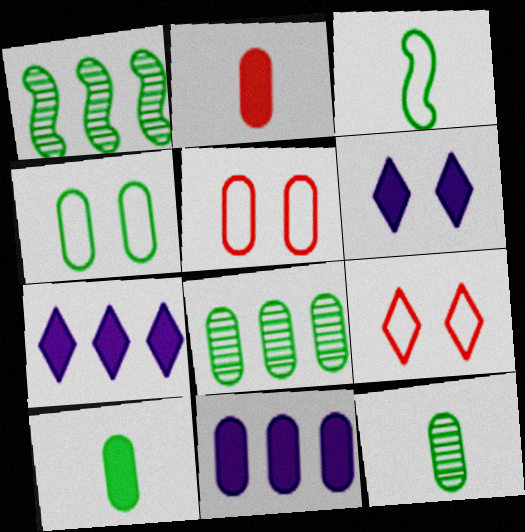[[4, 8, 10], 
[5, 11, 12]]